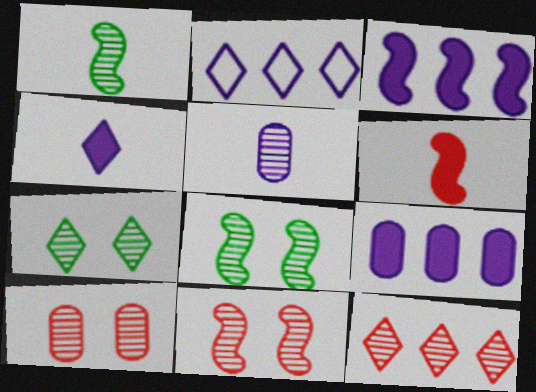[[5, 8, 12]]